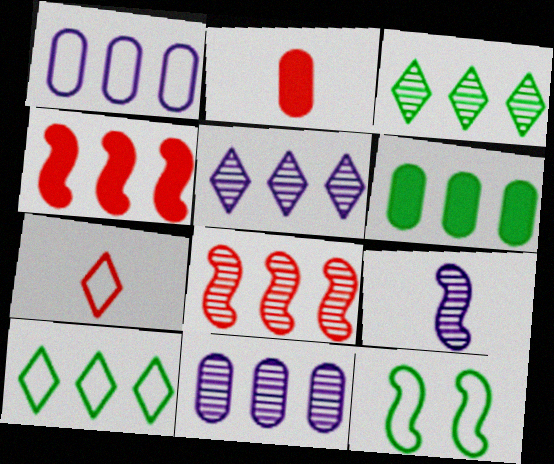[[1, 3, 4], 
[1, 7, 12], 
[2, 5, 12], 
[3, 8, 11], 
[4, 9, 12], 
[4, 10, 11]]